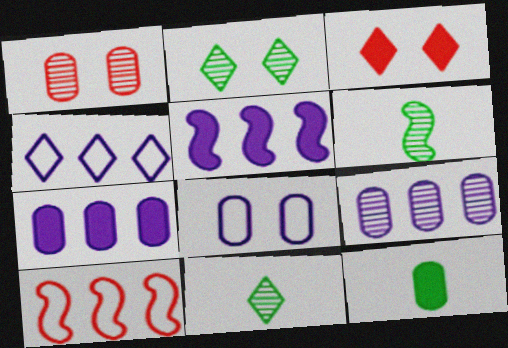[[3, 4, 11], 
[3, 5, 12], 
[4, 5, 9]]